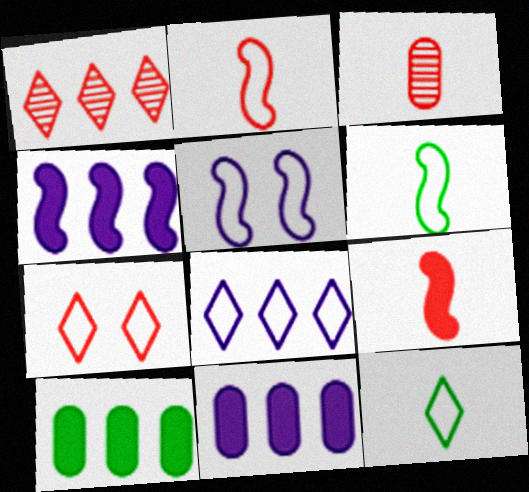[[7, 8, 12]]